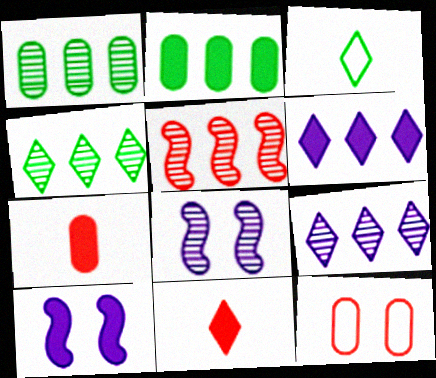[[1, 5, 9], 
[2, 10, 11], 
[5, 11, 12]]